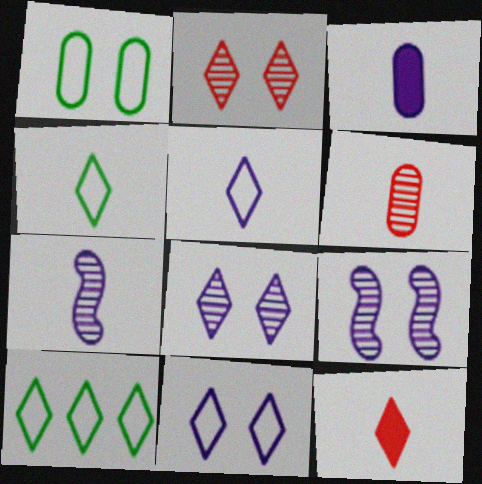[[3, 5, 7], 
[8, 10, 12]]